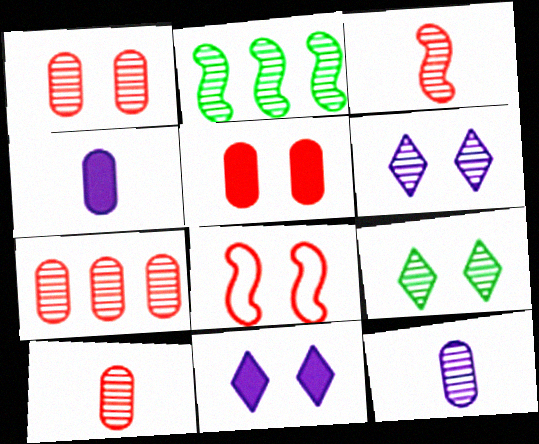[[1, 7, 10], 
[2, 6, 10]]